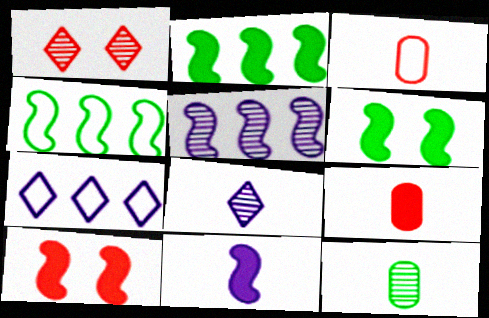[[1, 5, 12], 
[2, 10, 11], 
[7, 10, 12]]